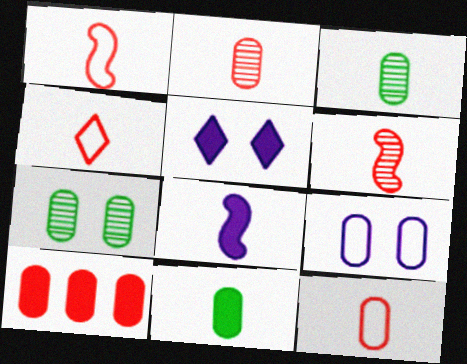[[1, 4, 12], 
[3, 4, 8], 
[3, 9, 10]]